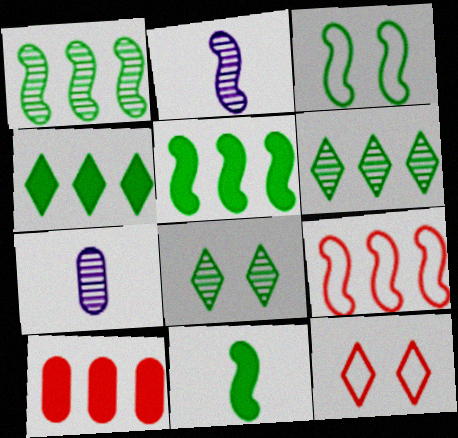[[1, 3, 11], 
[5, 7, 12]]